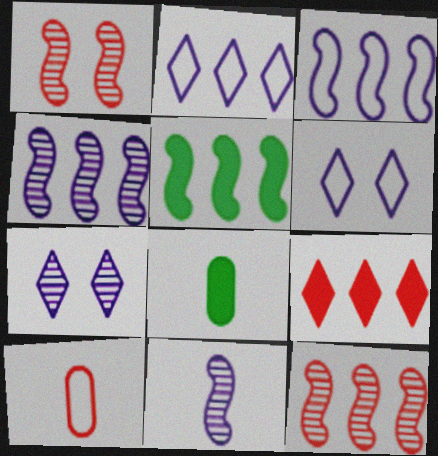[[1, 2, 8], 
[1, 9, 10], 
[3, 5, 12], 
[5, 7, 10], 
[6, 8, 12]]